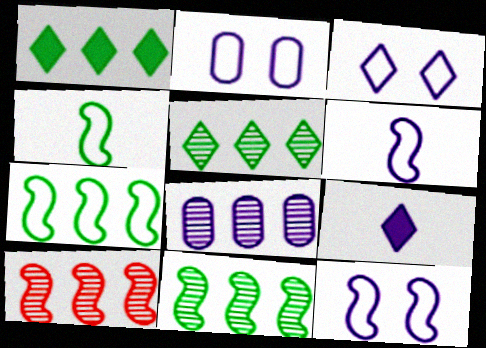[[2, 3, 12], 
[5, 8, 10], 
[8, 9, 12]]